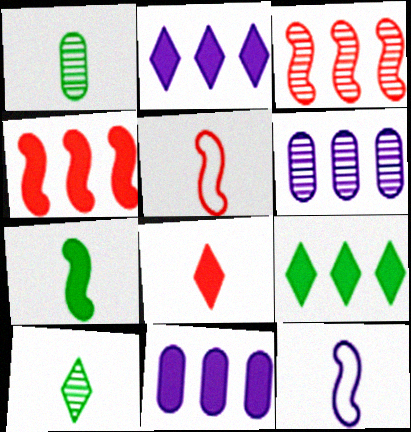[[1, 8, 12], 
[4, 9, 11]]